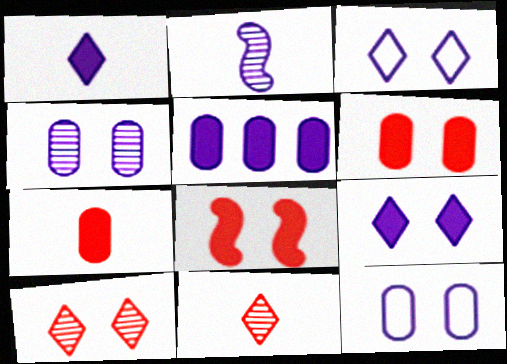[[2, 3, 5]]